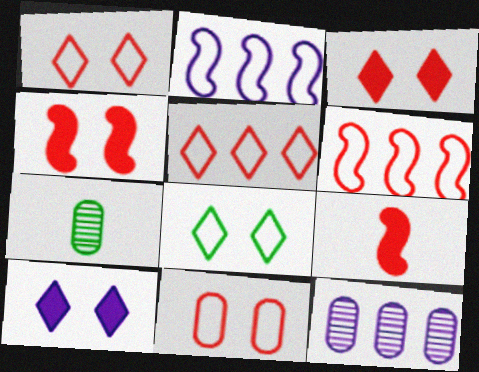[[2, 3, 7], 
[6, 7, 10], 
[8, 9, 12]]